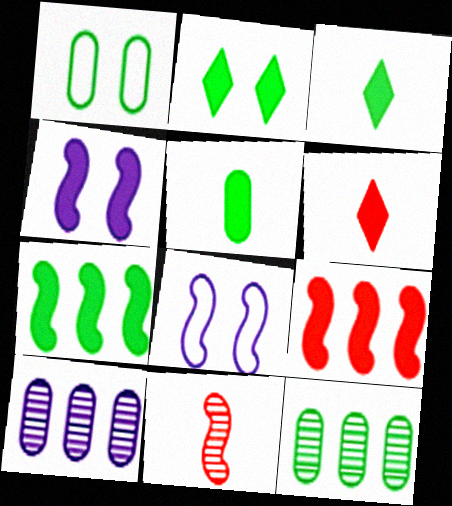[[1, 5, 12], 
[2, 5, 7], 
[6, 8, 12], 
[7, 8, 11]]